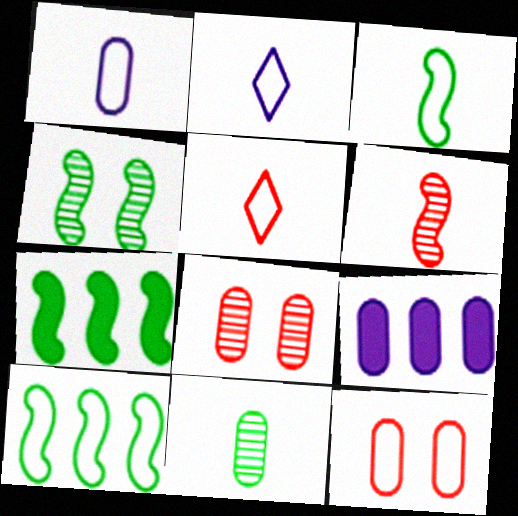[[1, 3, 5], 
[2, 7, 8], 
[2, 10, 12], 
[3, 4, 7], 
[4, 5, 9], 
[9, 11, 12]]